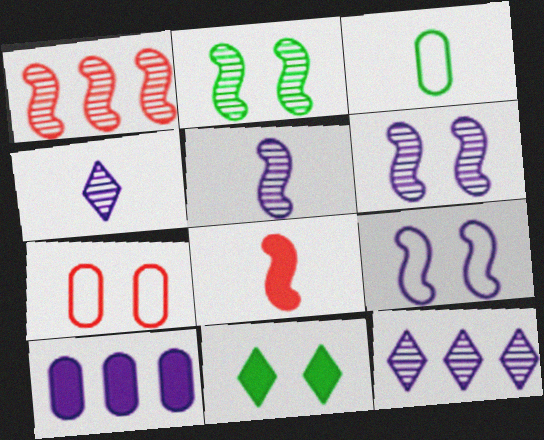[[1, 2, 5], 
[3, 4, 8], 
[4, 9, 10], 
[6, 7, 11], 
[8, 10, 11]]